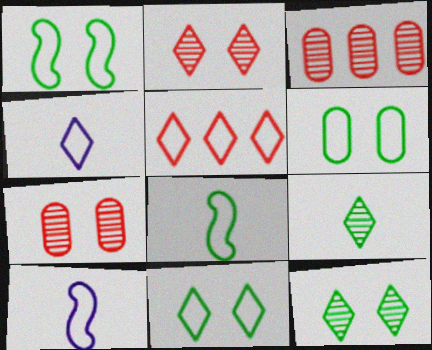[[1, 6, 11], 
[4, 5, 11], 
[5, 6, 10]]